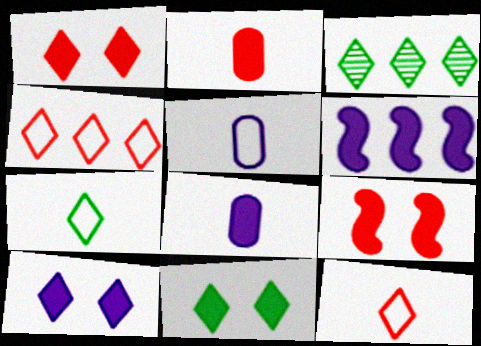[[1, 10, 11], 
[2, 6, 11], 
[3, 5, 9], 
[3, 7, 11], 
[3, 10, 12], 
[6, 8, 10]]